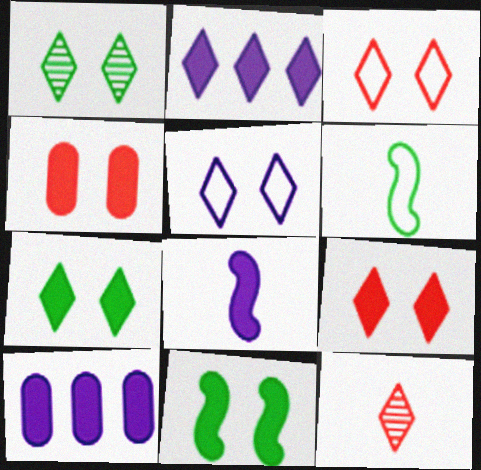[[1, 5, 9]]